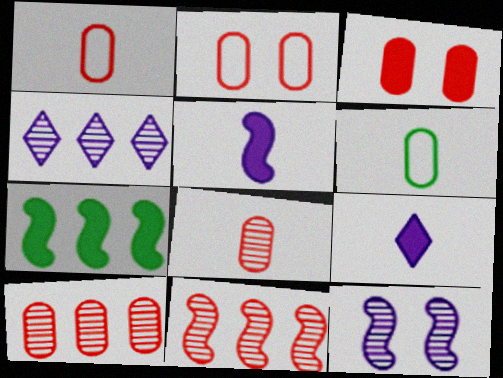[[1, 3, 10], 
[3, 7, 9]]